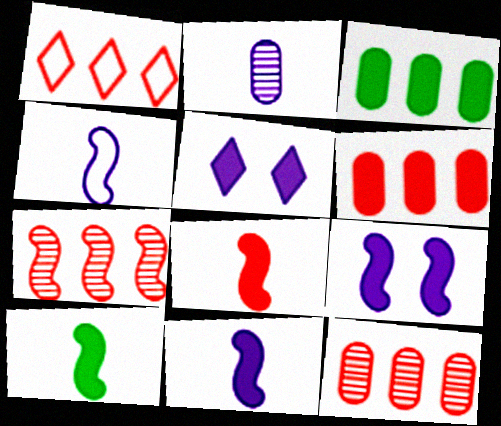[[1, 6, 7], 
[3, 5, 8], 
[5, 6, 10], 
[8, 10, 11]]